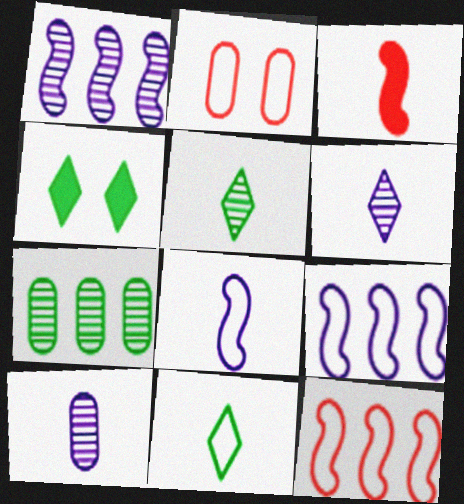[[2, 9, 11], 
[3, 10, 11], 
[4, 10, 12]]